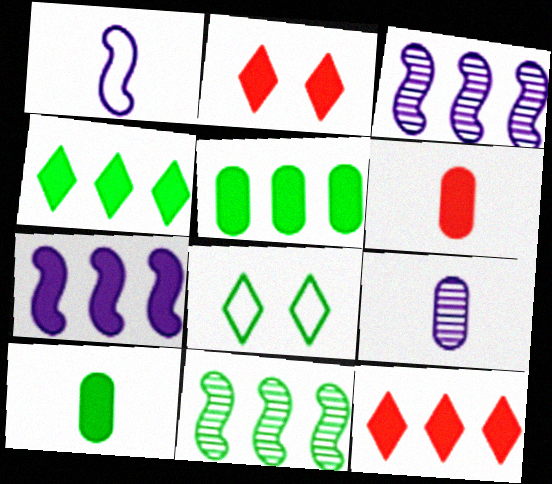[[2, 7, 10], 
[3, 6, 8], 
[5, 7, 12], 
[8, 10, 11]]